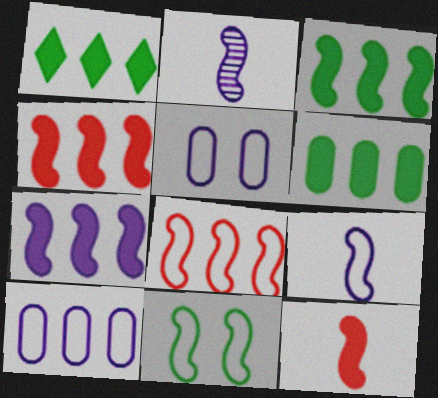[[1, 3, 6], 
[2, 4, 11], 
[3, 4, 7], 
[8, 9, 11]]